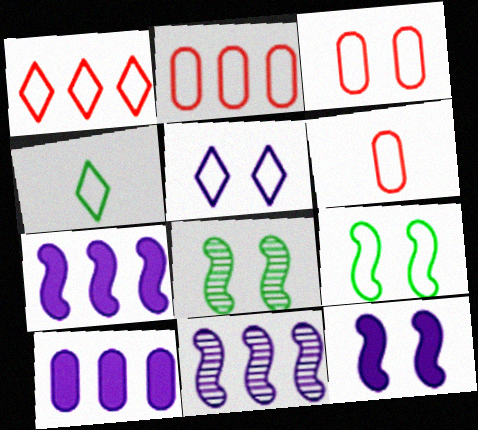[[1, 4, 5], 
[2, 3, 6], 
[3, 5, 9]]